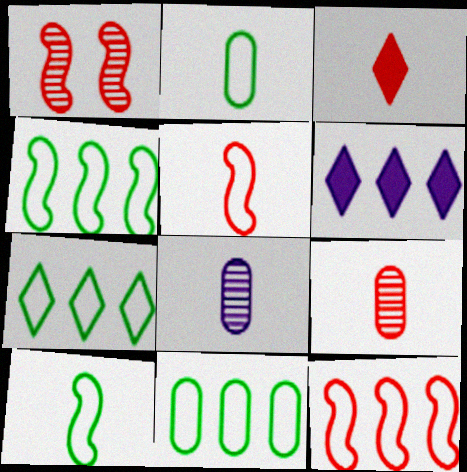[[1, 2, 6], 
[3, 5, 9], 
[3, 8, 10], 
[4, 7, 11]]